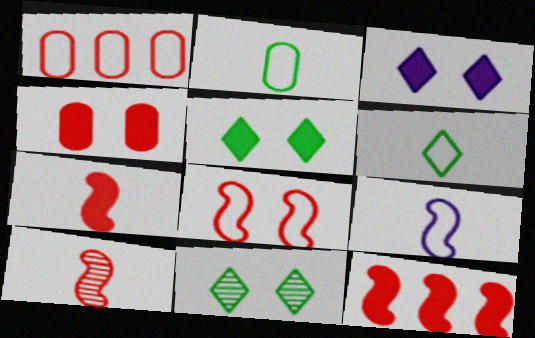[[8, 10, 12]]